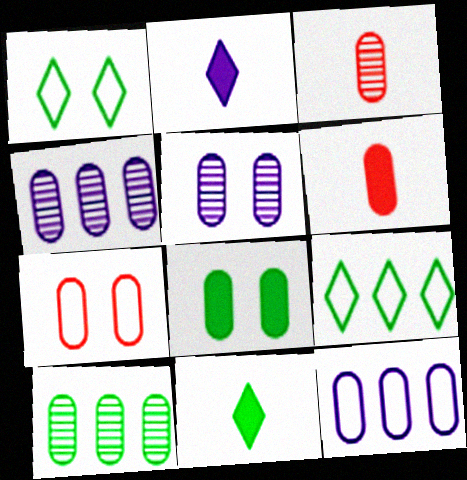[[3, 5, 10], 
[3, 8, 12], 
[5, 7, 8]]